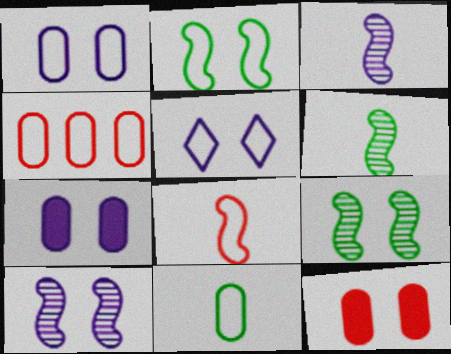[[1, 4, 11], 
[5, 7, 10], 
[5, 9, 12]]